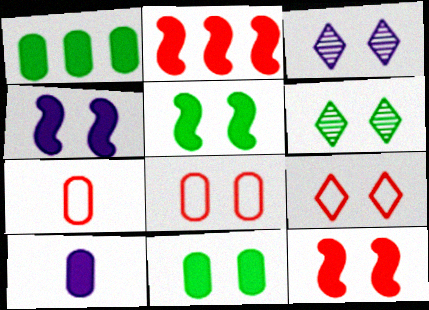[[3, 5, 8], 
[4, 5, 12], 
[4, 6, 8]]